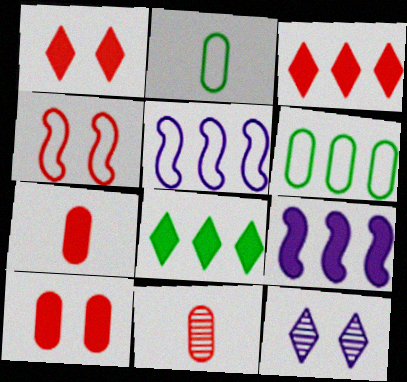[[3, 4, 11]]